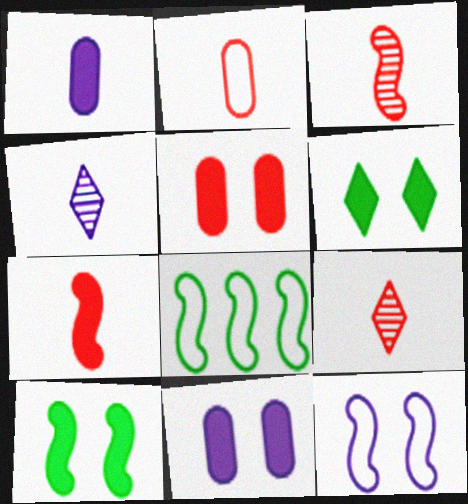[[2, 7, 9], 
[4, 5, 8], 
[8, 9, 11]]